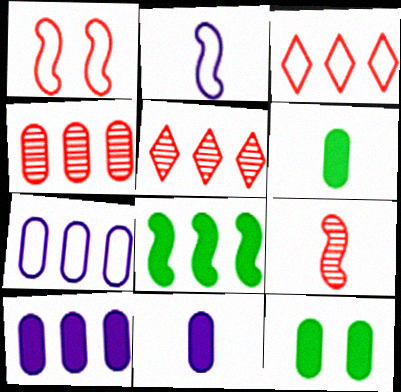[[2, 5, 12], 
[5, 7, 8]]